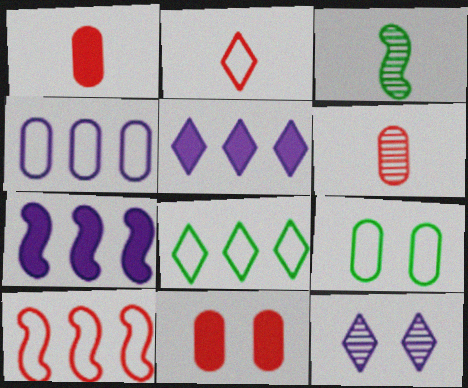[[4, 8, 10]]